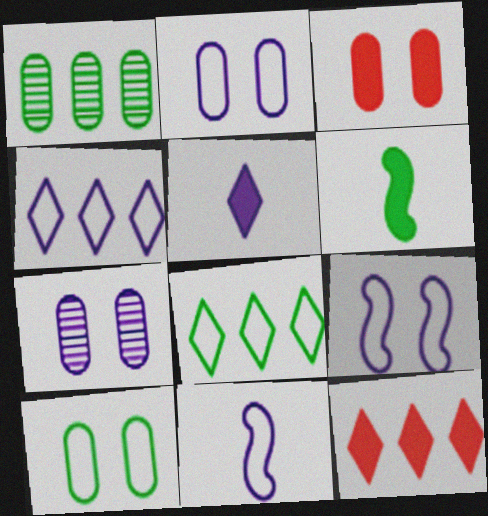[[2, 4, 11], 
[3, 7, 10]]